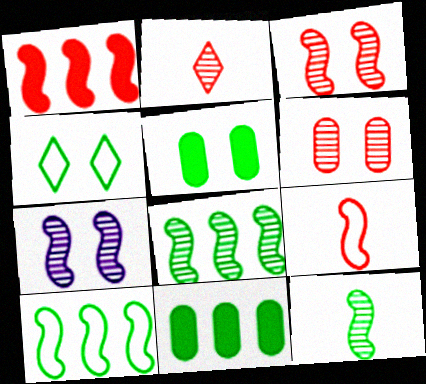[[1, 3, 9], 
[4, 11, 12]]